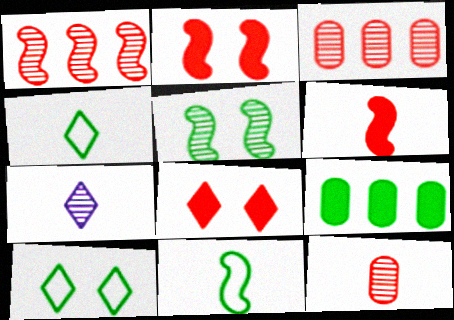[[3, 5, 7], 
[4, 5, 9]]